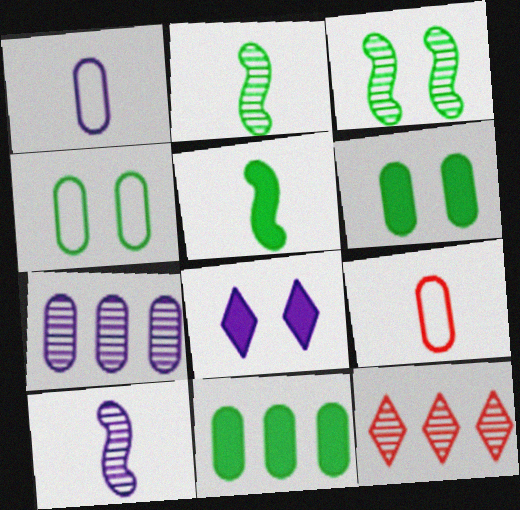[[6, 7, 9]]